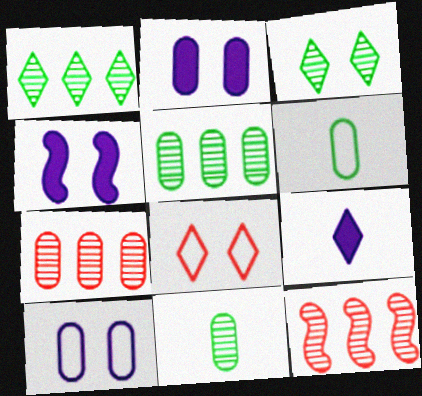[[1, 8, 9], 
[2, 6, 7]]